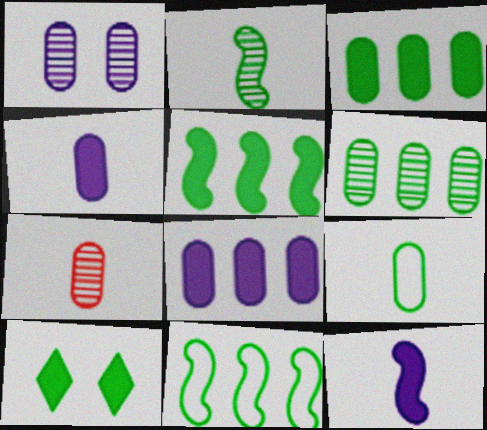[[1, 6, 7], 
[4, 7, 9]]